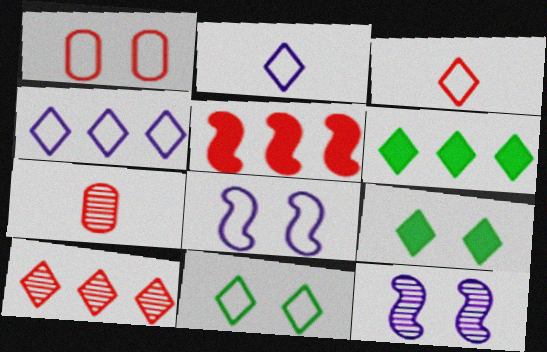[[1, 8, 11], 
[1, 9, 12], 
[2, 9, 10], 
[3, 4, 11], 
[4, 6, 10], 
[6, 7, 8]]